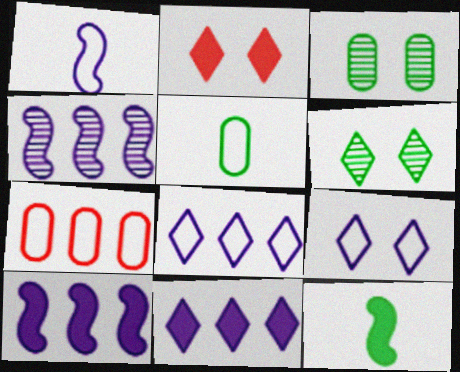[[2, 4, 5], 
[2, 6, 9]]